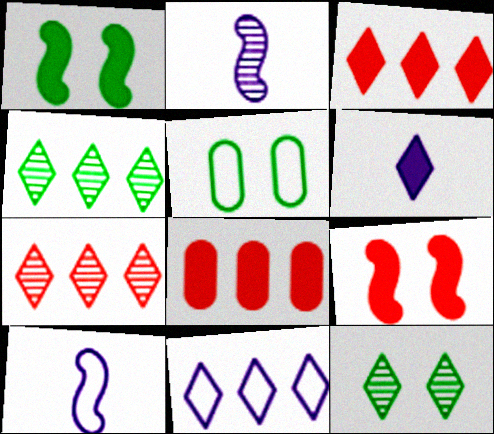[[1, 5, 12], 
[1, 6, 8], 
[2, 3, 5], 
[3, 4, 11], 
[8, 10, 12]]